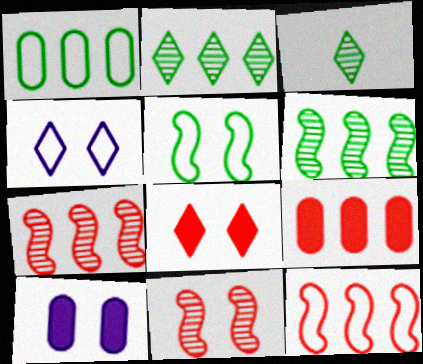[[3, 10, 12]]